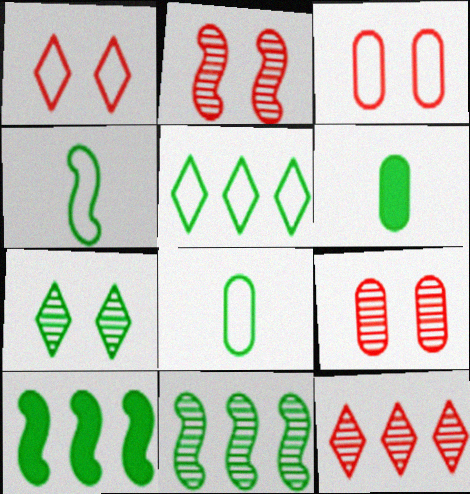[[7, 8, 10]]